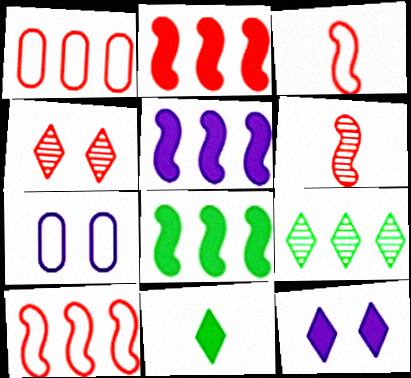[[1, 5, 9], 
[2, 5, 8]]